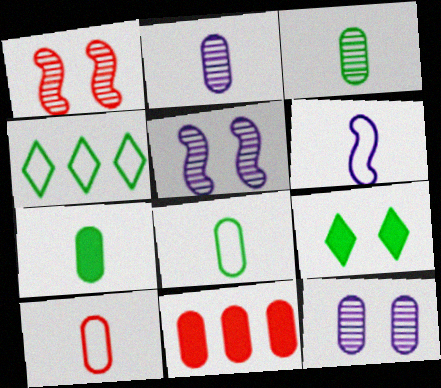[[2, 7, 10], 
[3, 7, 8], 
[8, 11, 12]]